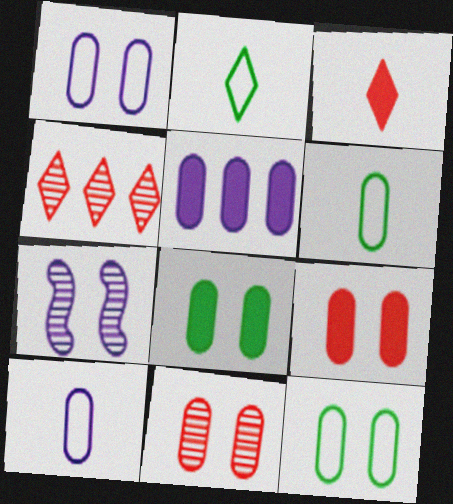[[1, 8, 11], 
[5, 6, 11]]